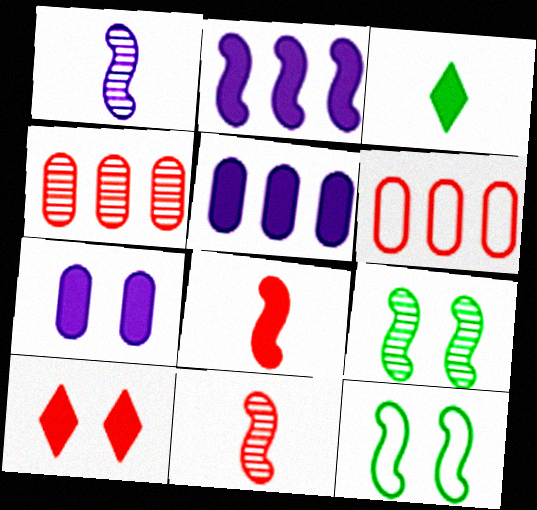[[2, 11, 12], 
[6, 10, 11]]